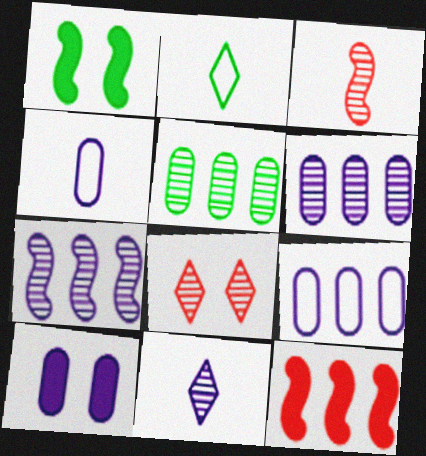[[1, 2, 5], 
[4, 6, 10]]